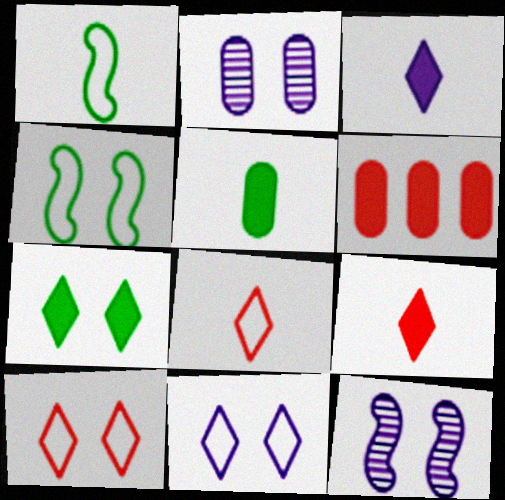[]